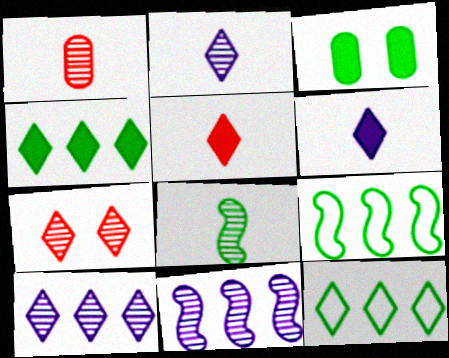[[1, 2, 8], 
[3, 8, 12], 
[6, 7, 12]]